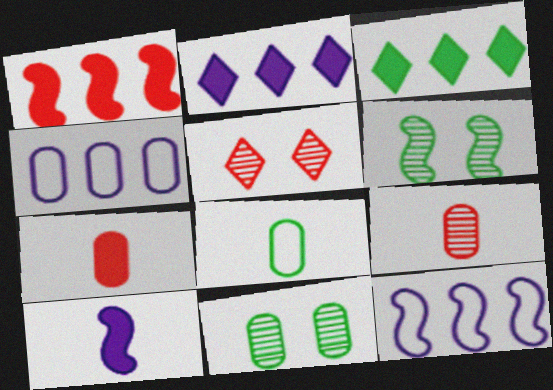[[3, 6, 8], 
[4, 7, 11]]